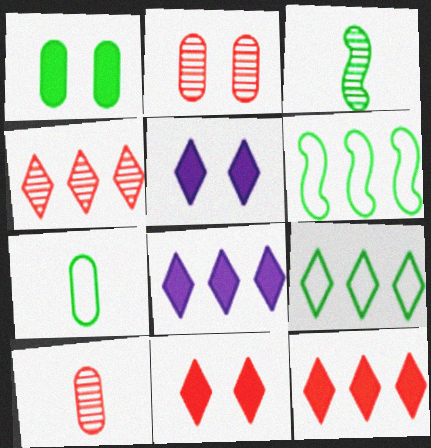[[1, 3, 9], 
[4, 8, 9], 
[5, 6, 10]]